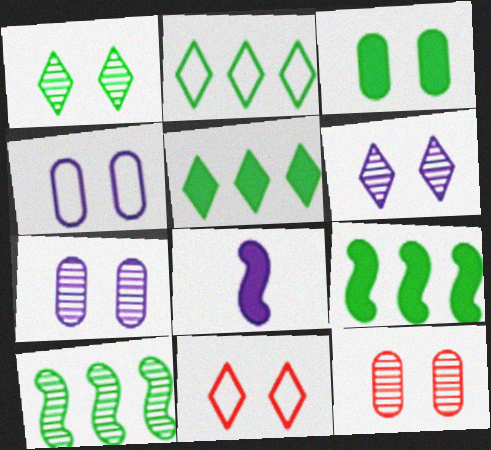[[2, 8, 12], 
[3, 4, 12]]